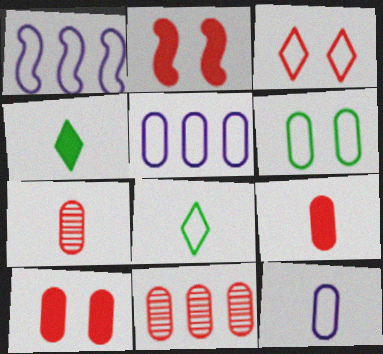[]